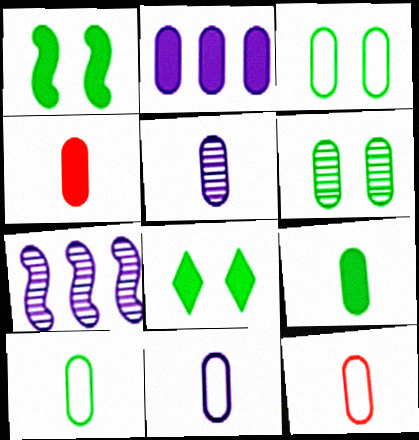[[2, 6, 12], 
[4, 5, 10], 
[5, 9, 12], 
[7, 8, 12], 
[10, 11, 12]]